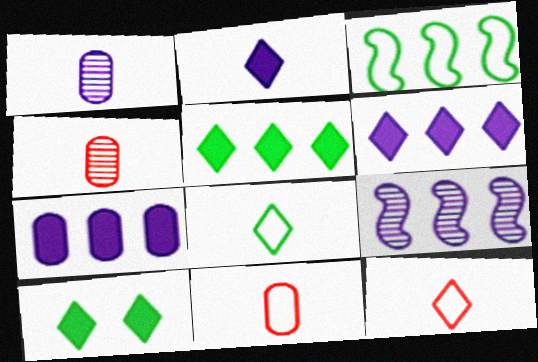[[9, 10, 11]]